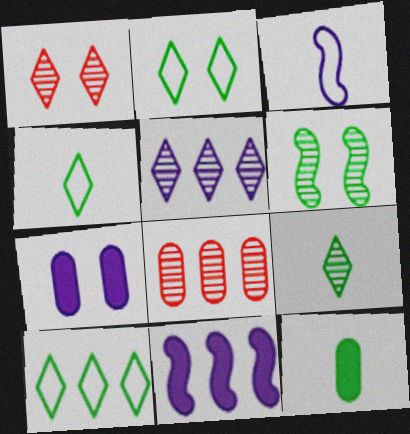[[1, 5, 9], 
[2, 4, 10], 
[3, 5, 7], 
[6, 10, 12], 
[8, 10, 11]]